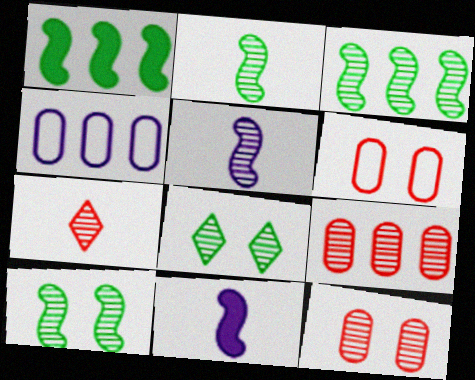[[2, 3, 10], 
[5, 8, 9]]